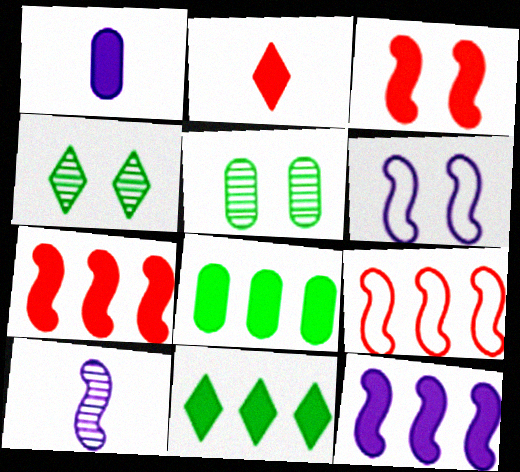[[1, 3, 11], 
[1, 4, 9], 
[6, 10, 12]]